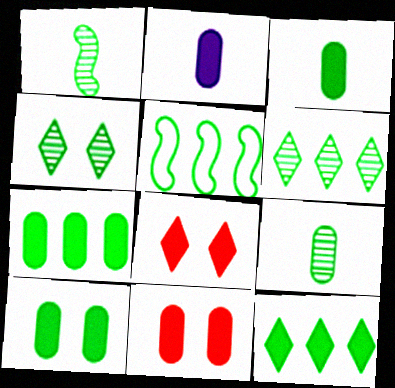[[2, 7, 11], 
[3, 4, 5], 
[3, 7, 10], 
[5, 6, 7]]